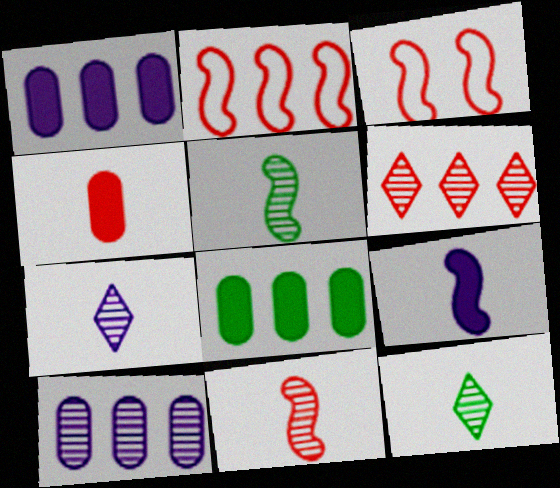[[1, 3, 12], 
[3, 4, 6], 
[3, 7, 8]]